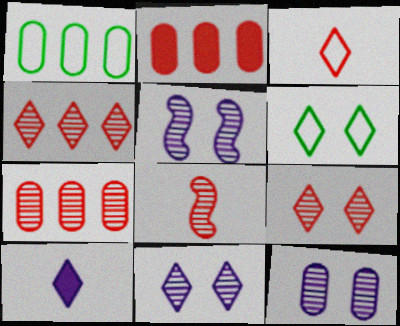[[4, 6, 10], 
[5, 11, 12], 
[7, 8, 9]]